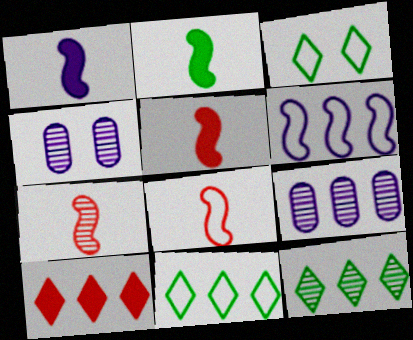[[1, 2, 5], 
[3, 5, 9], 
[4, 5, 11], 
[4, 7, 12], 
[5, 7, 8]]